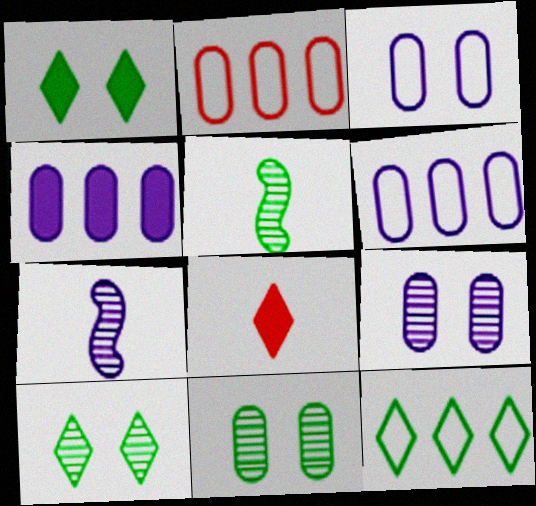[[1, 2, 7]]